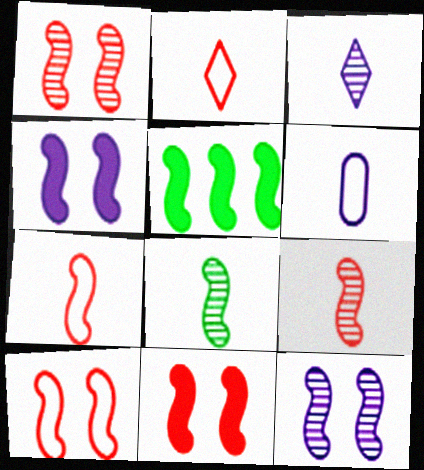[[1, 10, 11], 
[5, 7, 12]]